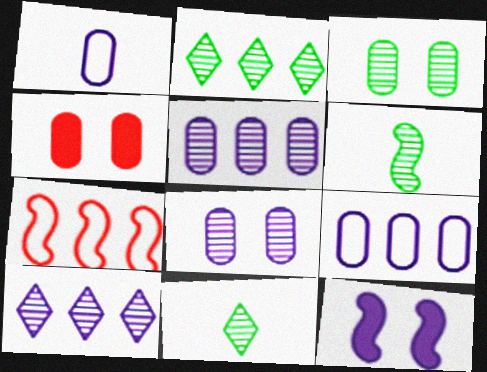[[1, 10, 12], 
[2, 3, 6], 
[6, 7, 12]]